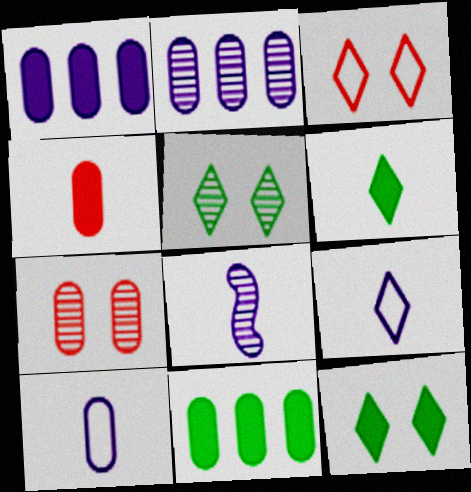[[3, 8, 11], 
[7, 10, 11]]